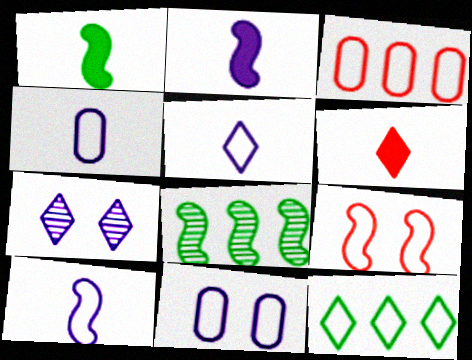[[1, 3, 7], 
[2, 8, 9], 
[4, 5, 10], 
[4, 9, 12], 
[6, 7, 12], 
[6, 8, 11]]